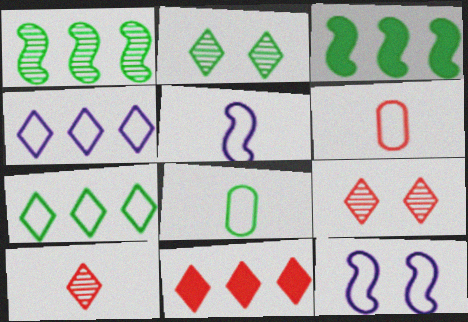[[2, 3, 8], 
[6, 7, 12]]